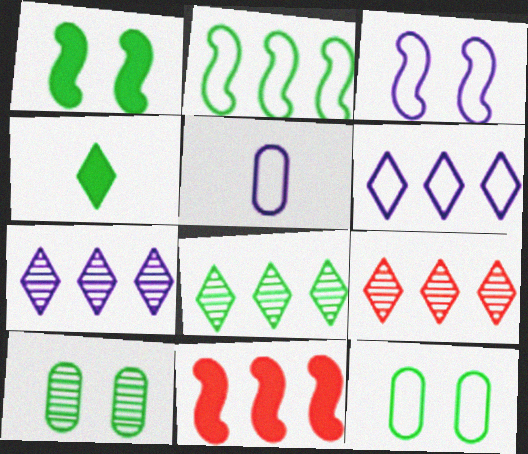[[1, 5, 9], 
[2, 4, 10], 
[3, 5, 6], 
[7, 8, 9]]